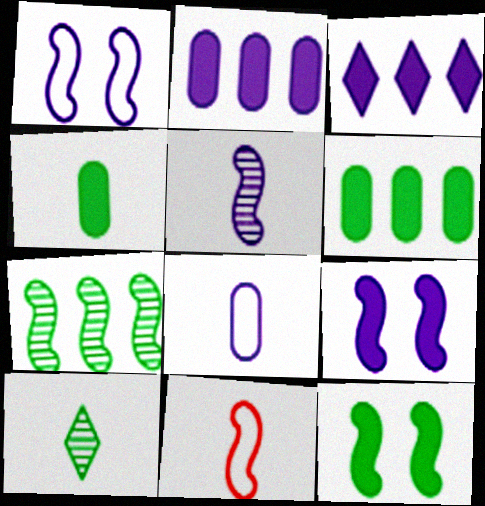[[7, 9, 11]]